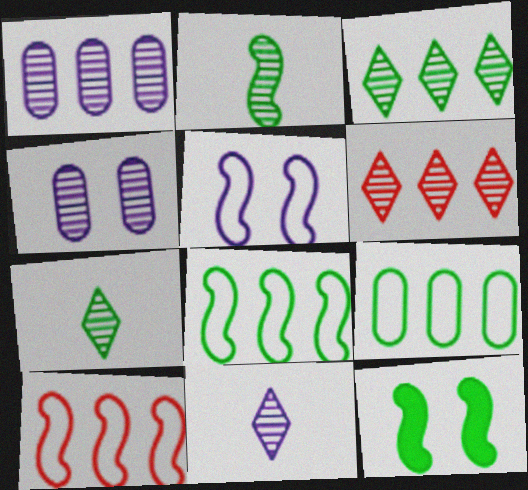[[2, 4, 6], 
[2, 8, 12], 
[7, 9, 12]]